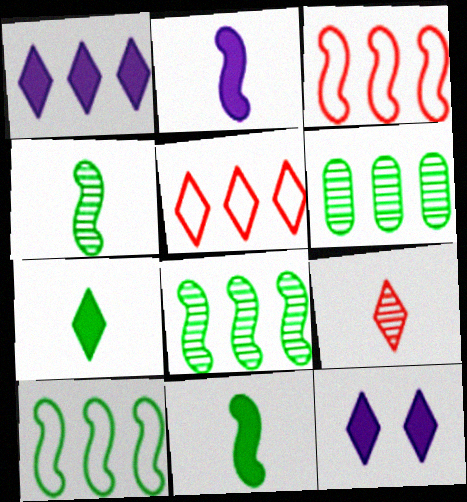[[1, 3, 6]]